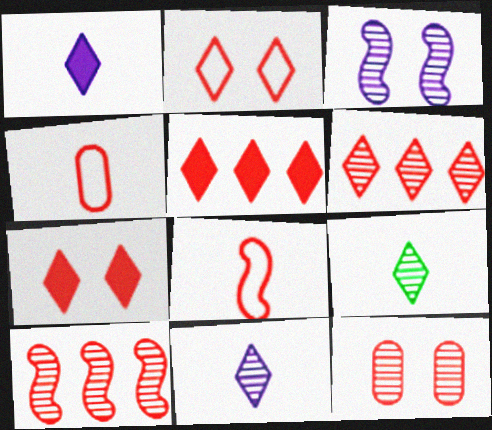[[4, 7, 10], 
[5, 8, 12]]